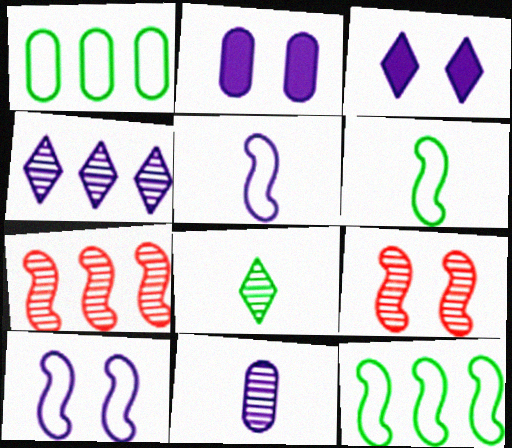[[2, 4, 5]]